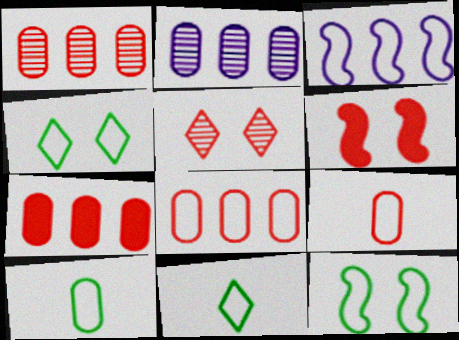[[1, 7, 8], 
[2, 6, 11], 
[3, 4, 9]]